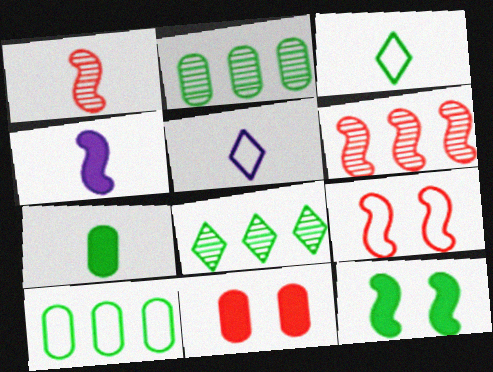[[1, 5, 7], 
[2, 3, 12], 
[5, 9, 10]]